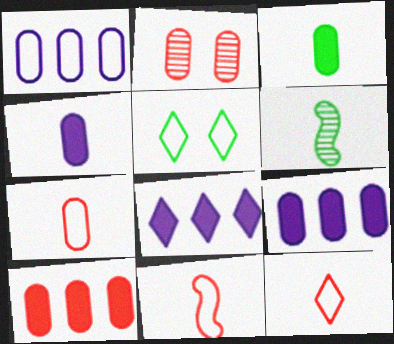[[1, 2, 3], 
[1, 5, 11], 
[2, 7, 10], 
[4, 6, 12], 
[7, 11, 12]]